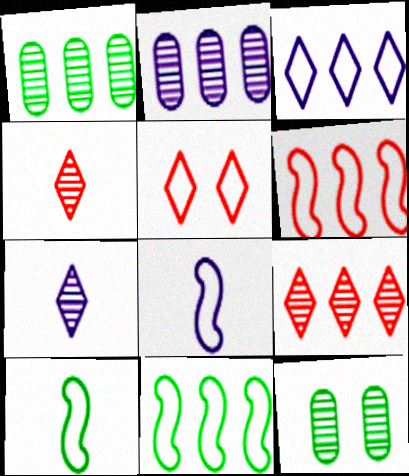[]